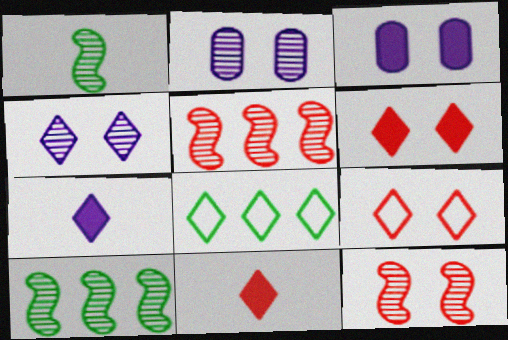[[4, 8, 11]]